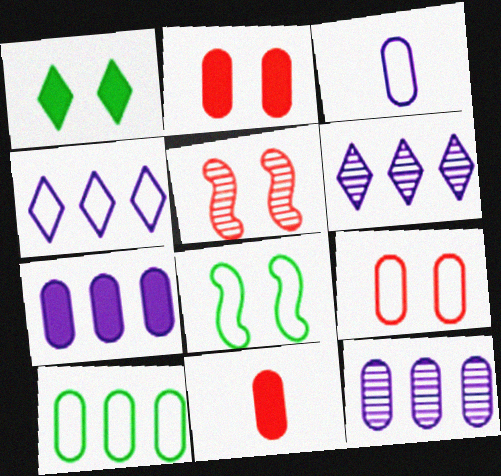[[3, 9, 10], 
[6, 8, 11]]